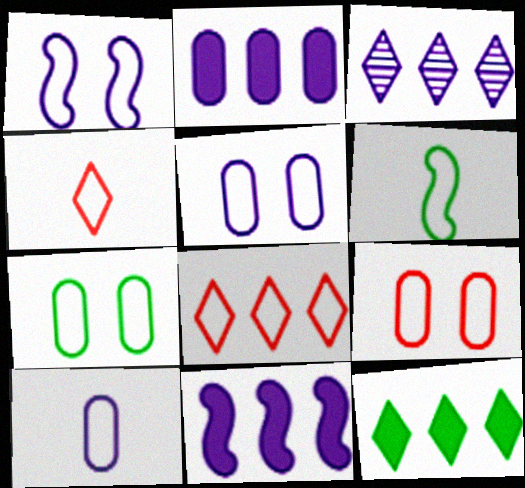[[3, 8, 12], 
[4, 6, 10], 
[5, 6, 8], 
[5, 7, 9]]